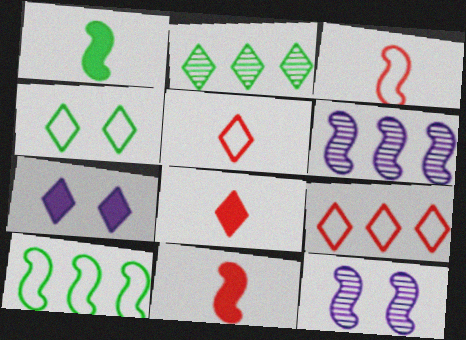[[2, 5, 7], 
[10, 11, 12]]